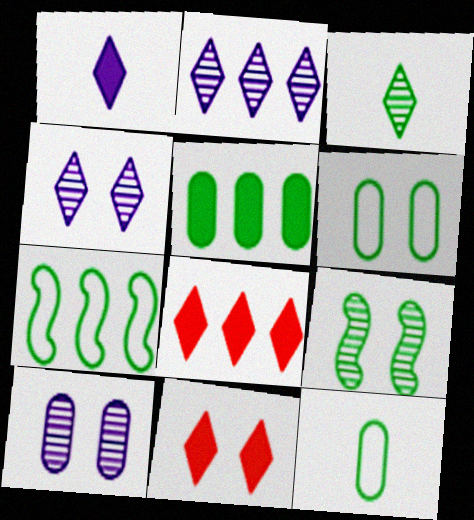[]